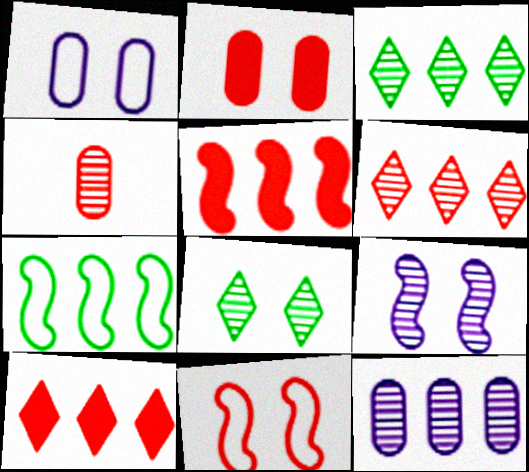[[3, 4, 9], 
[4, 10, 11], 
[7, 10, 12]]